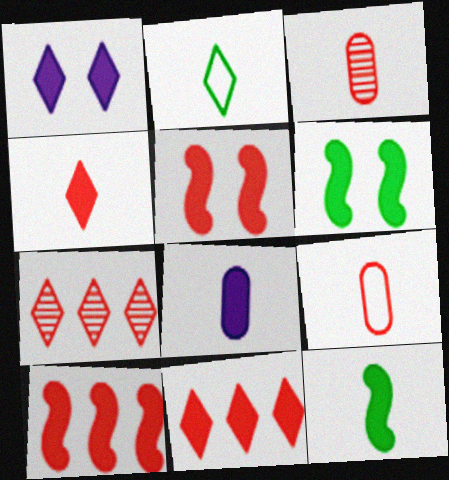[[1, 2, 7], 
[4, 8, 12], 
[5, 7, 9], 
[6, 8, 11]]